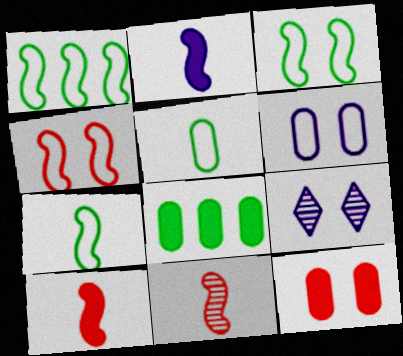[[1, 3, 7], 
[2, 7, 11], 
[3, 9, 12]]